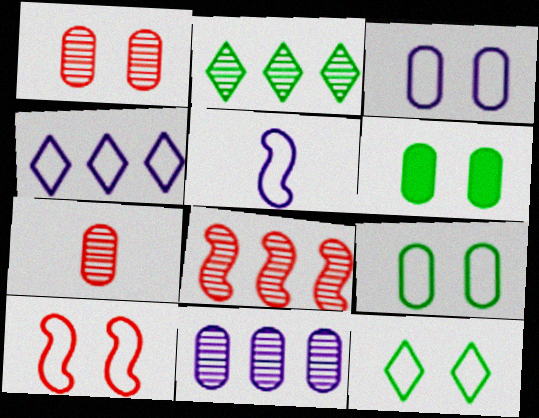[[1, 3, 6], 
[2, 8, 11], 
[3, 4, 5], 
[3, 10, 12]]